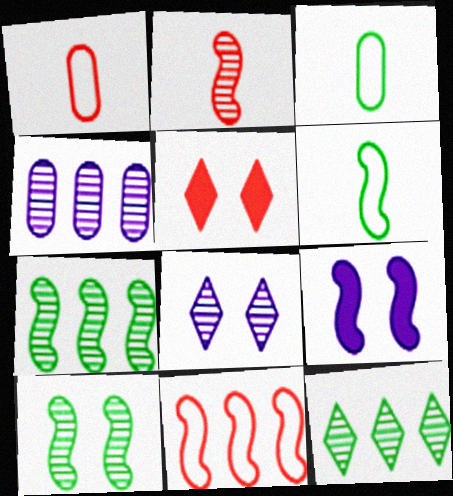[[1, 9, 12], 
[4, 5, 6]]